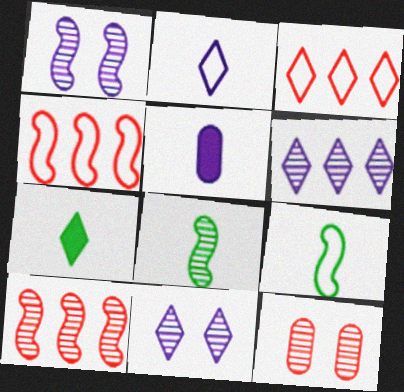[[1, 8, 10], 
[3, 7, 11], 
[6, 8, 12]]